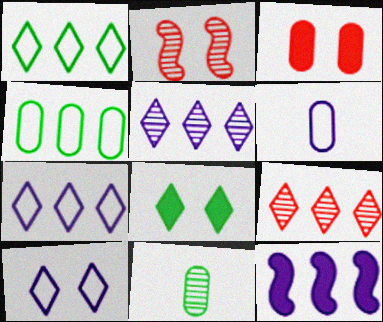[[2, 5, 11], 
[4, 9, 12]]